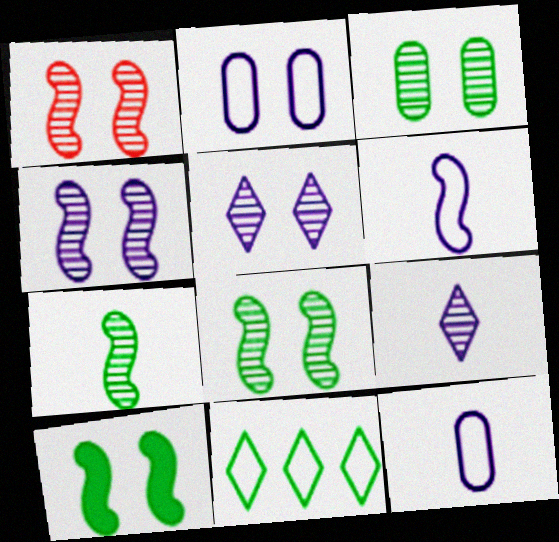[[1, 3, 5], 
[1, 4, 8]]